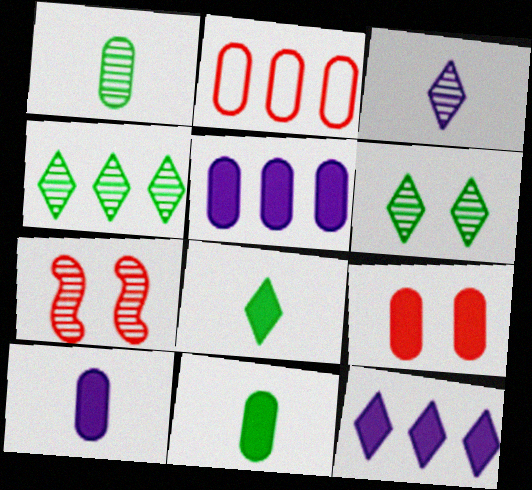[[5, 9, 11]]